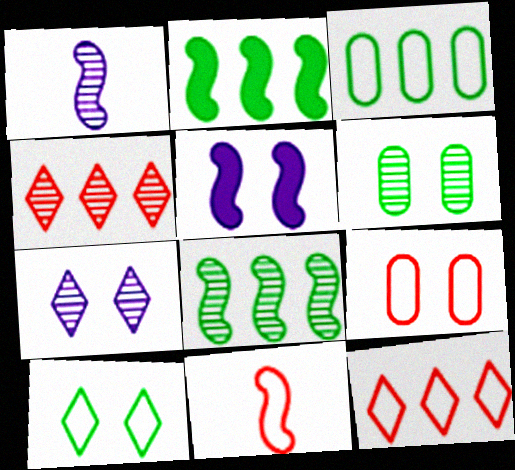[[1, 4, 6], 
[5, 8, 11], 
[9, 11, 12]]